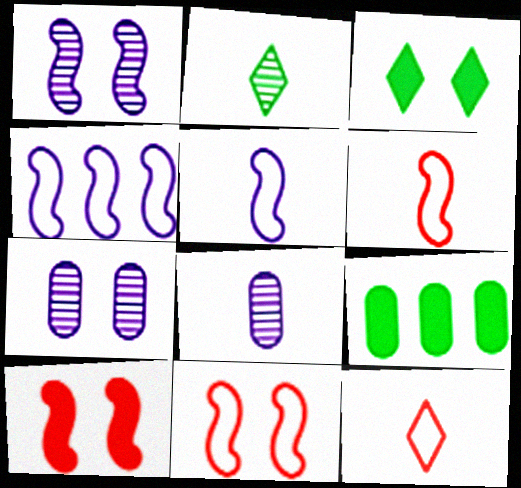[[1, 9, 12], 
[3, 7, 11]]